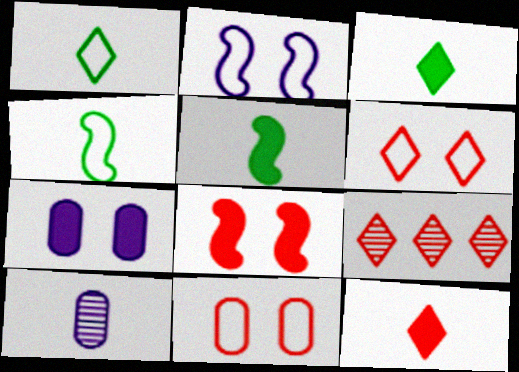[[4, 7, 9], 
[4, 10, 12], 
[6, 9, 12]]